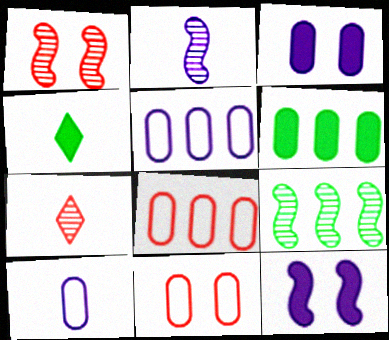[[1, 2, 9], 
[1, 4, 5]]